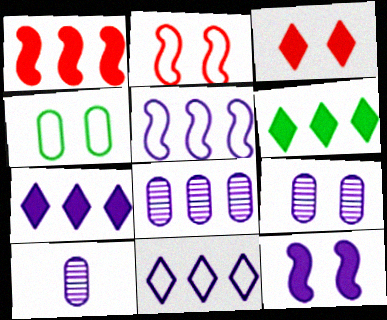[[2, 6, 10], 
[5, 7, 8], 
[8, 9, 10], 
[10, 11, 12]]